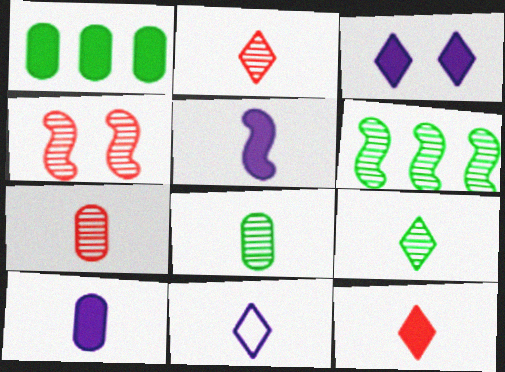[[1, 4, 11], 
[9, 11, 12]]